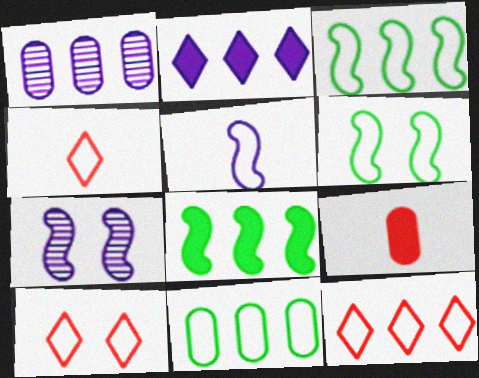[[1, 8, 12], 
[4, 10, 12], 
[5, 10, 11]]